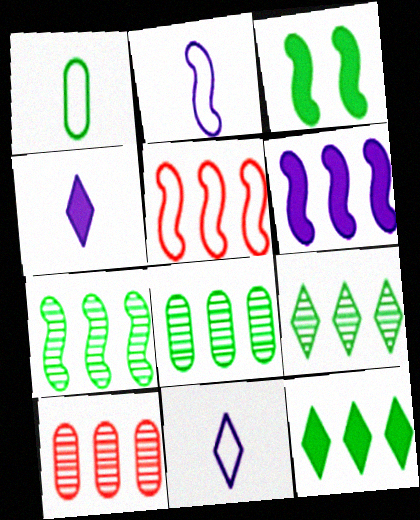[[1, 3, 9], 
[3, 10, 11], 
[5, 6, 7], 
[7, 8, 9]]